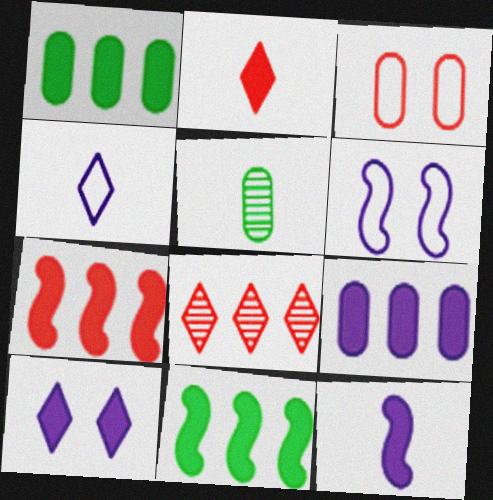[[3, 5, 9], 
[9, 10, 12]]